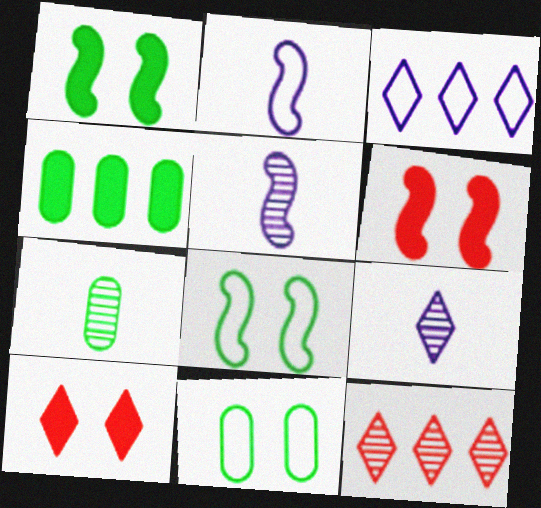[[3, 6, 7], 
[4, 7, 11]]